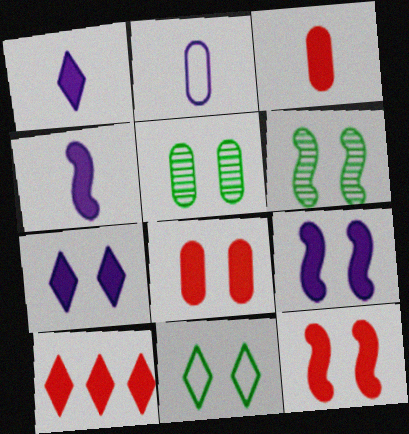[[2, 6, 10], 
[3, 10, 12]]